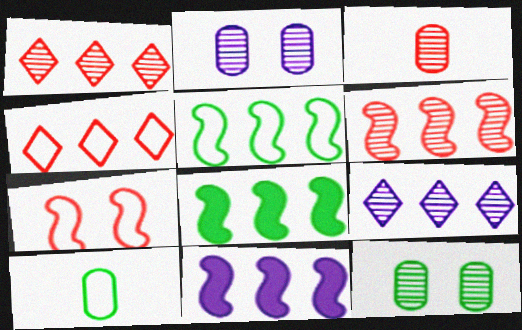[[5, 6, 11]]